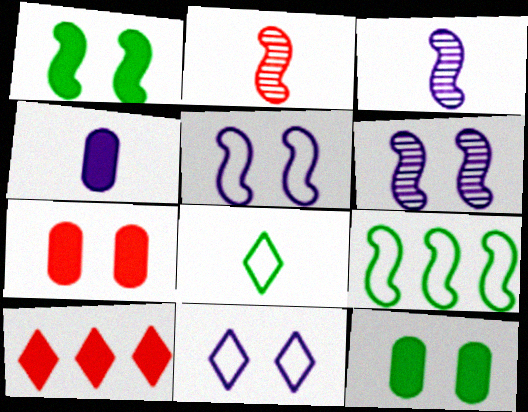[[1, 4, 10], 
[2, 4, 8]]